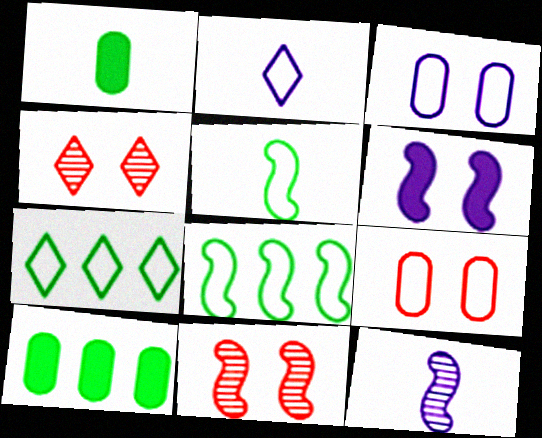[[2, 8, 9], 
[2, 10, 11]]